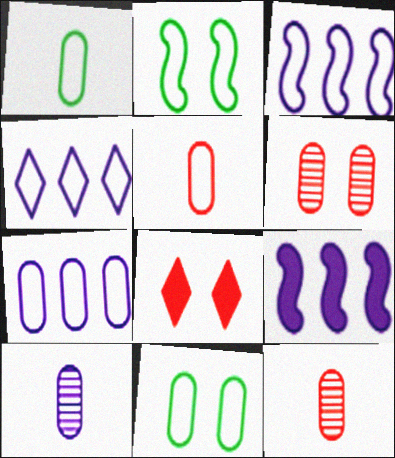[[2, 4, 5], 
[3, 4, 7], 
[5, 7, 11]]